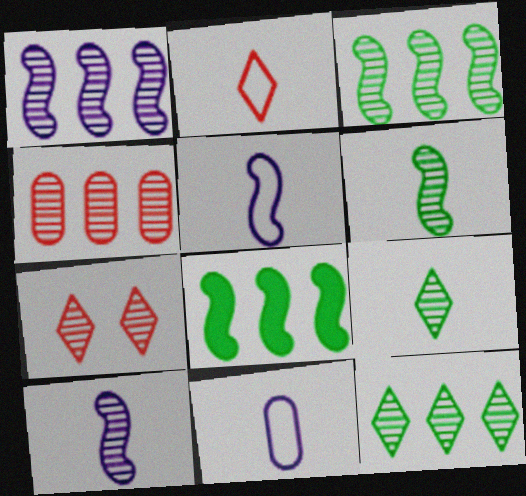[[1, 4, 12], 
[7, 8, 11]]